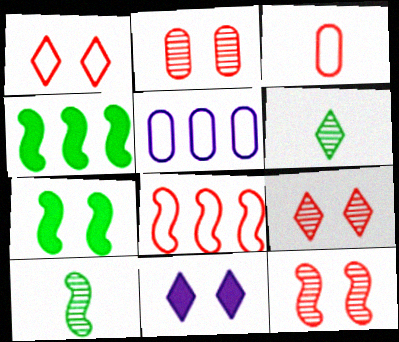[[1, 3, 8], 
[2, 9, 12]]